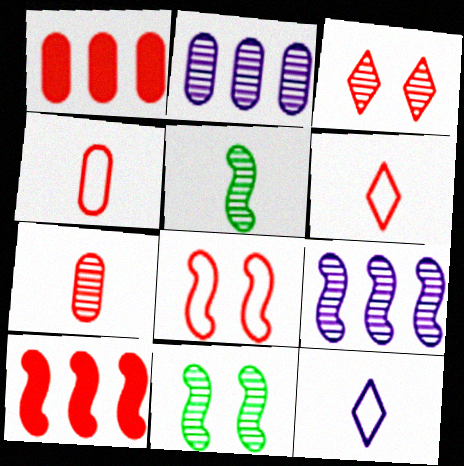[[1, 11, 12], 
[2, 3, 5], 
[3, 4, 10]]